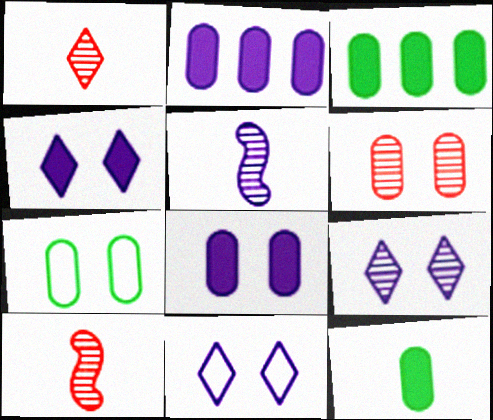[[2, 5, 11], 
[3, 10, 11], 
[4, 9, 11], 
[6, 7, 8]]